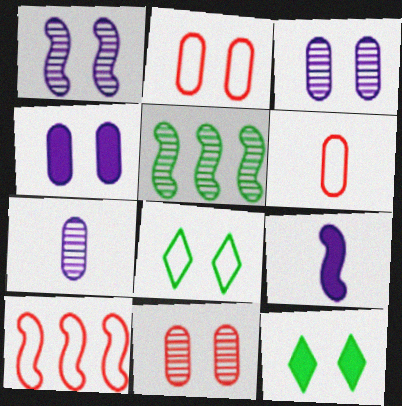[[1, 2, 12], 
[7, 10, 12]]